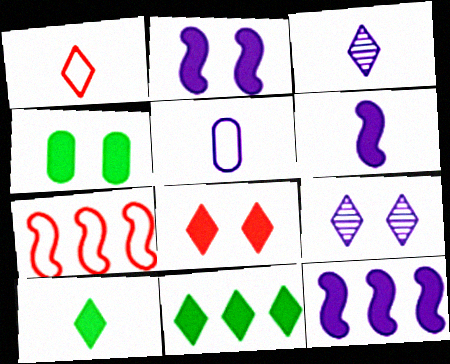[[1, 3, 10], 
[1, 9, 11], 
[2, 4, 8], 
[2, 6, 12], 
[3, 4, 7], 
[3, 5, 6], 
[5, 9, 12]]